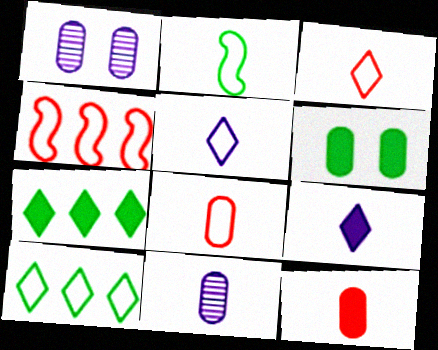[[2, 5, 8]]